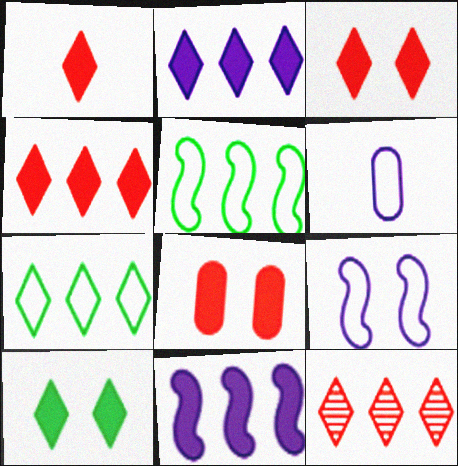[[1, 2, 10], 
[1, 3, 4], 
[2, 7, 12]]